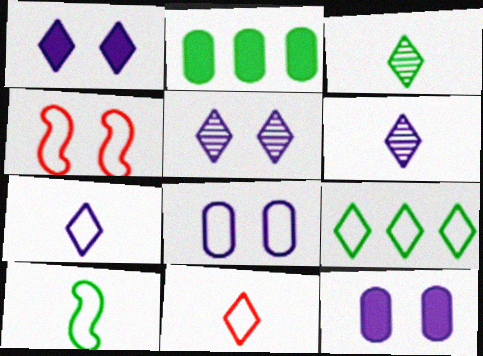[[2, 4, 6]]